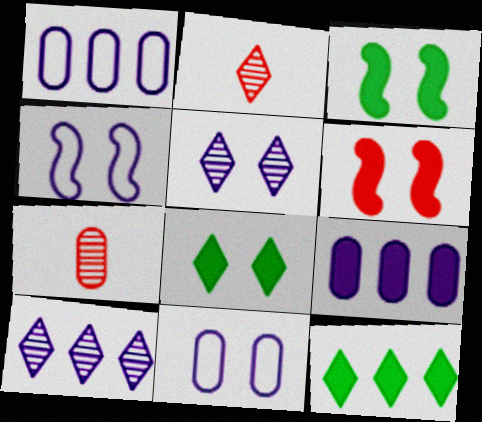[[1, 2, 3], 
[4, 7, 12]]